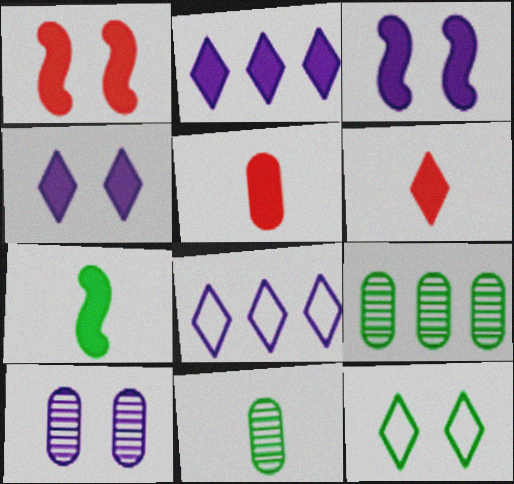[[1, 8, 11], 
[1, 10, 12], 
[7, 9, 12]]